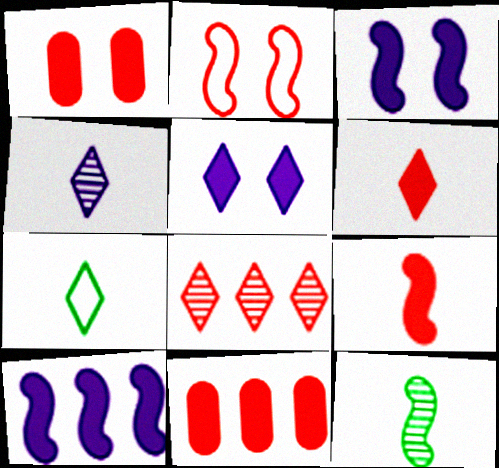[[2, 10, 12], 
[4, 6, 7], 
[5, 7, 8]]